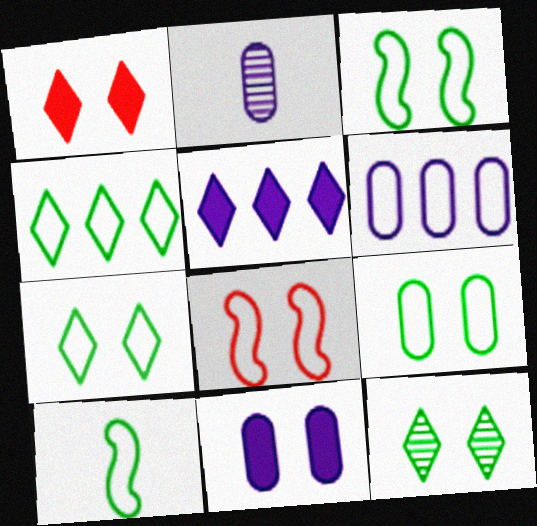[[2, 6, 11], 
[3, 7, 9], 
[4, 9, 10], 
[8, 11, 12]]